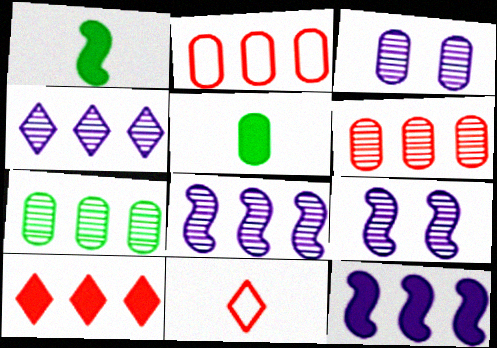[[2, 3, 5]]